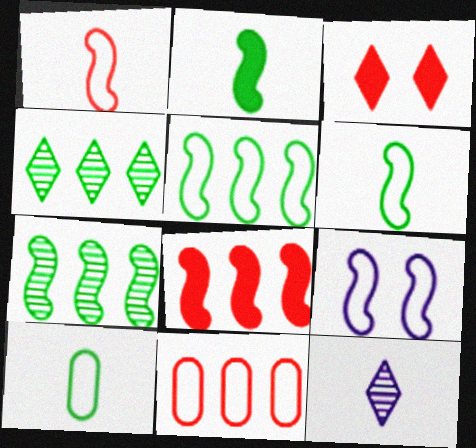[[1, 5, 9]]